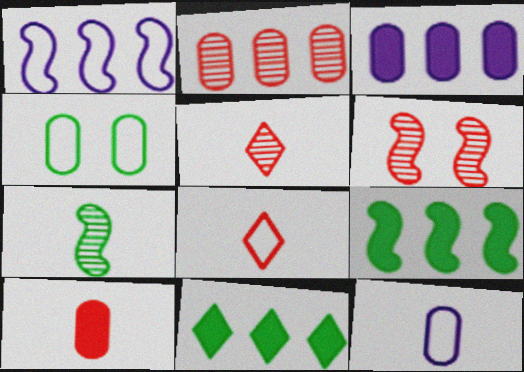[[1, 2, 11], 
[1, 4, 8], 
[2, 5, 6], 
[4, 7, 11], 
[6, 11, 12]]